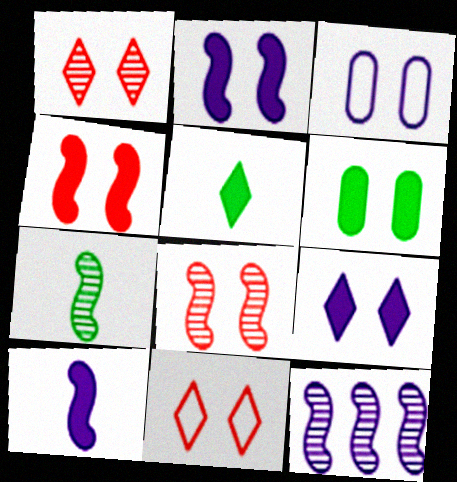[[4, 6, 9], 
[7, 8, 12]]